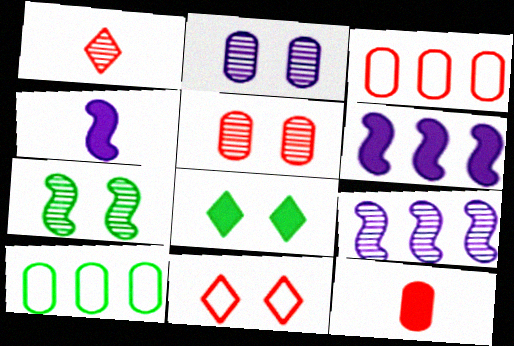[[2, 10, 12], 
[3, 5, 12], 
[6, 8, 12]]